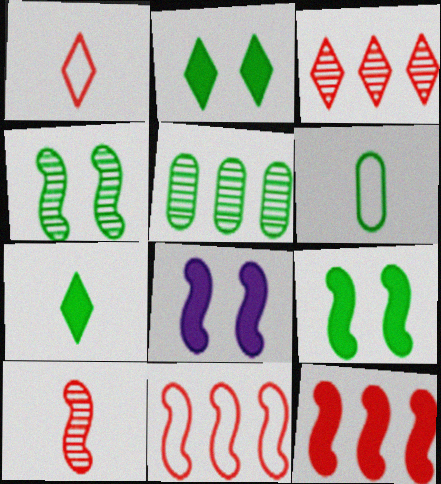[[1, 5, 8], 
[3, 6, 8]]